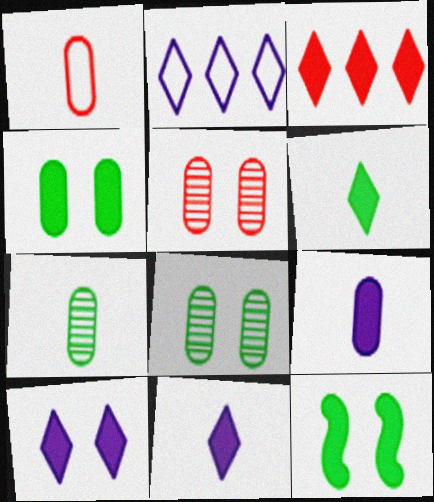[[1, 7, 9], 
[3, 6, 10], 
[3, 9, 12]]